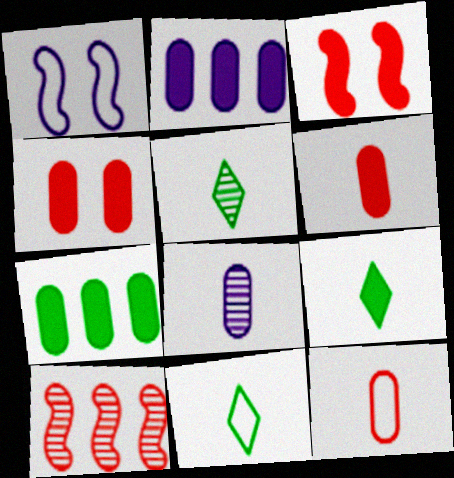[[2, 3, 9], 
[5, 9, 11]]